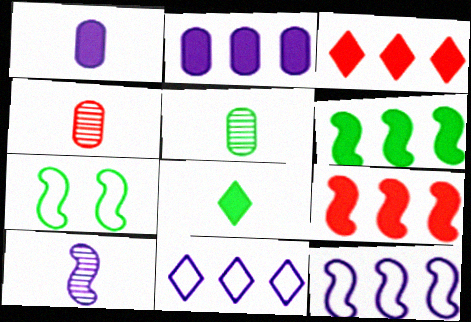[[2, 3, 6], 
[7, 9, 10]]